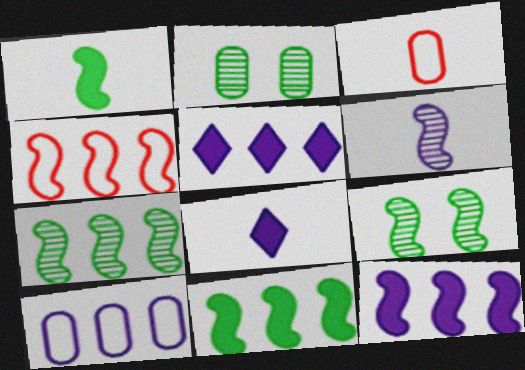[[2, 4, 8], 
[3, 5, 9], 
[4, 7, 12]]